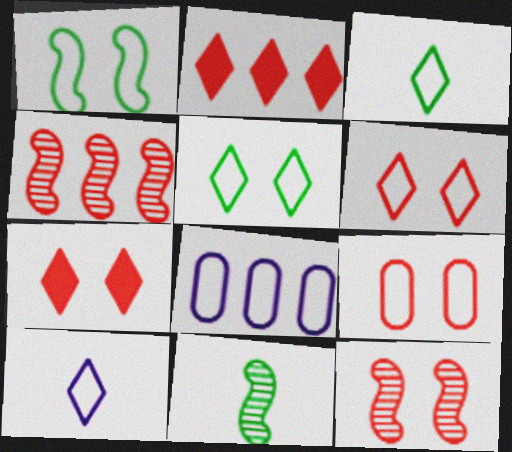[[7, 8, 11], 
[7, 9, 12]]